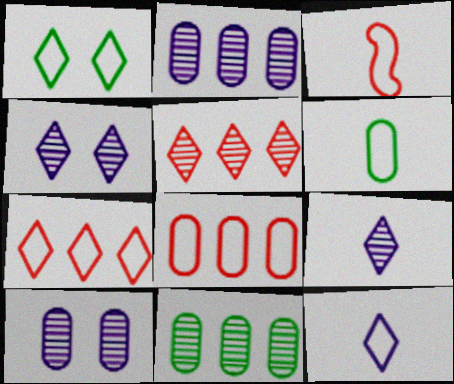[[1, 7, 12], 
[3, 6, 12]]